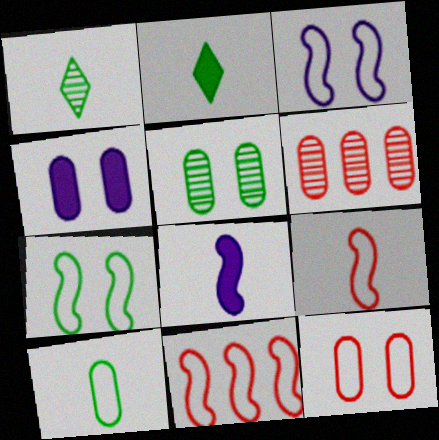[[1, 4, 11], 
[2, 3, 6], 
[4, 5, 12], 
[4, 6, 10]]